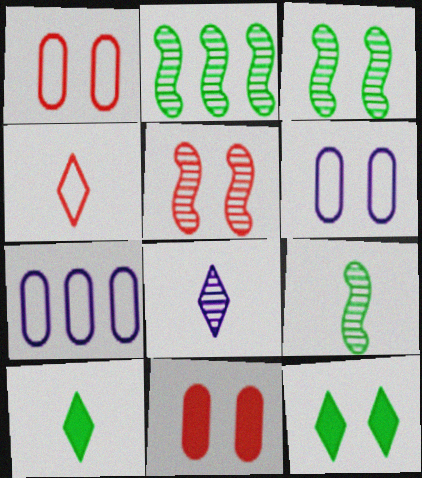[[2, 3, 9], 
[4, 8, 10], 
[5, 6, 12], 
[5, 7, 10]]